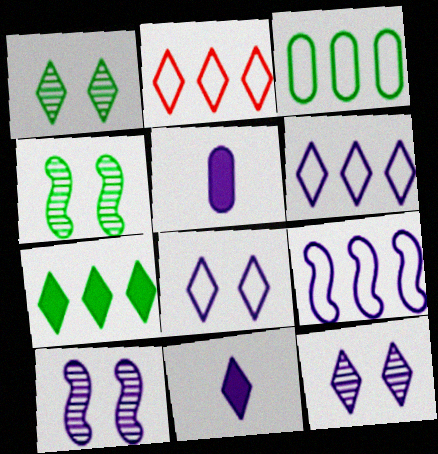[[1, 2, 11], 
[2, 3, 9], 
[2, 4, 5], 
[5, 6, 10], 
[5, 9, 12], 
[6, 11, 12]]